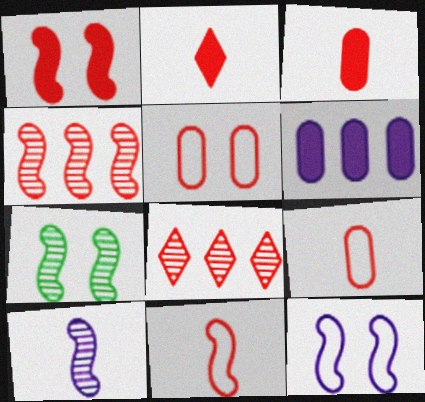[[1, 4, 11], 
[1, 7, 12], 
[1, 8, 9], 
[2, 4, 5], 
[4, 7, 10]]